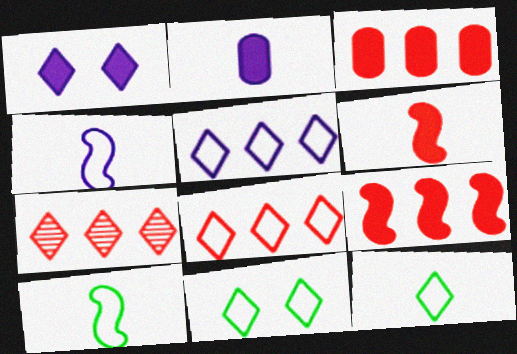[[1, 7, 12]]